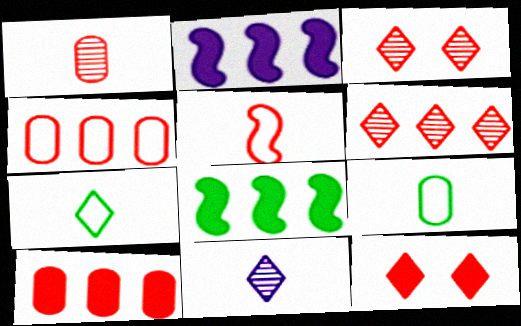[[2, 3, 9], 
[3, 5, 10]]